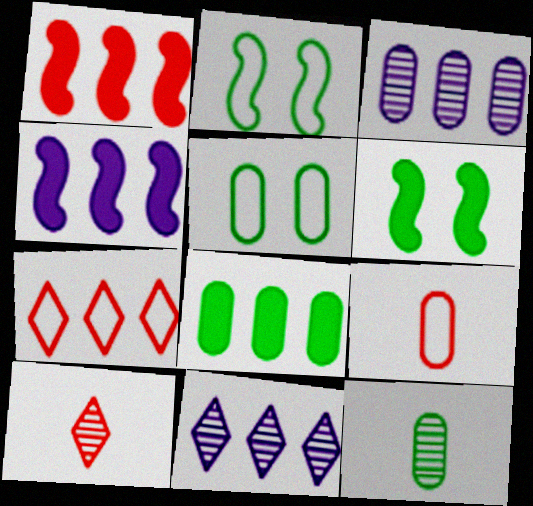[[4, 5, 10], 
[5, 8, 12], 
[6, 9, 11]]